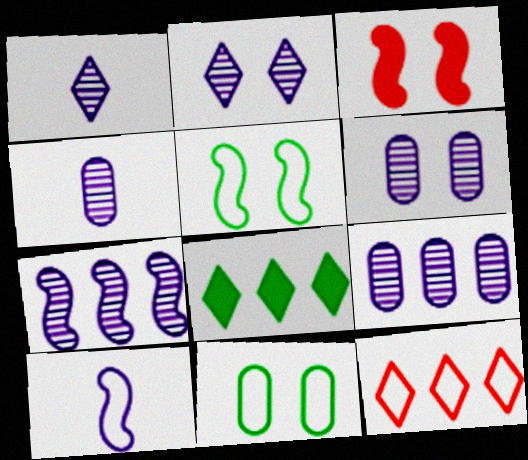[[1, 6, 7], 
[2, 3, 11], 
[2, 4, 7], 
[4, 6, 9], 
[10, 11, 12]]